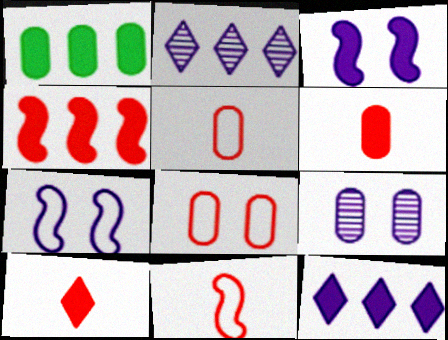[[1, 3, 10], 
[1, 4, 12], 
[1, 5, 9]]